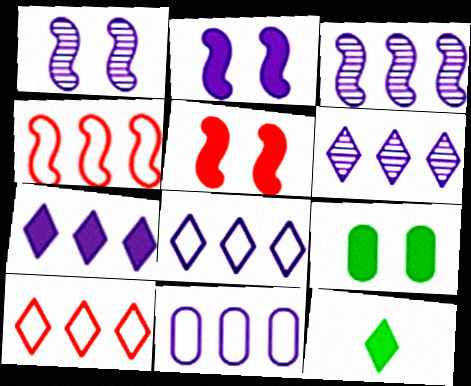[[3, 7, 11], 
[6, 7, 8]]